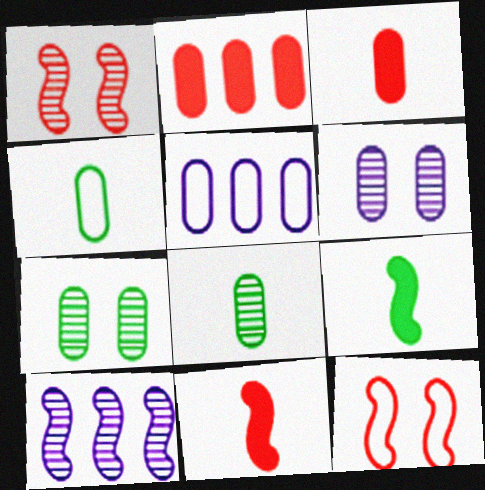[[2, 4, 6], 
[3, 5, 7], 
[9, 10, 12]]